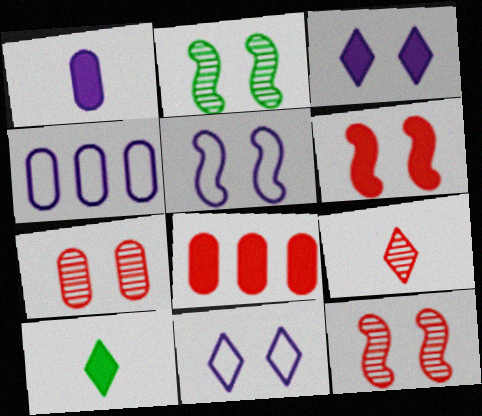[[2, 5, 6], 
[4, 10, 12]]